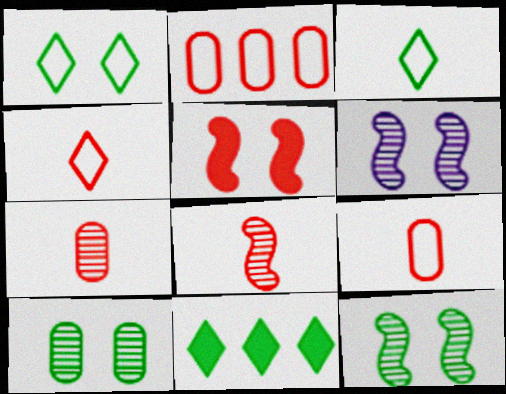[[6, 9, 11]]